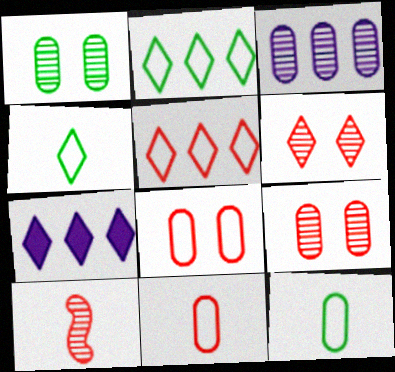[[4, 6, 7]]